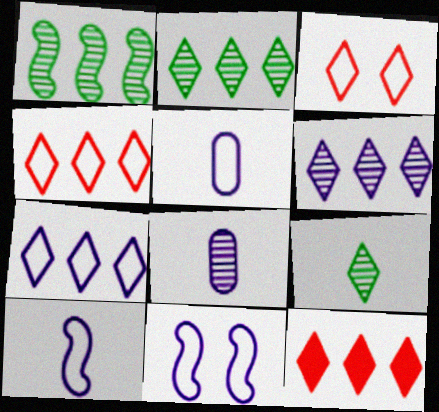[[2, 7, 12], 
[5, 7, 11]]